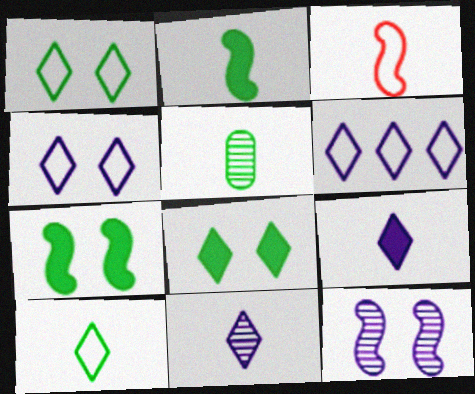[[2, 5, 10], 
[3, 5, 9]]